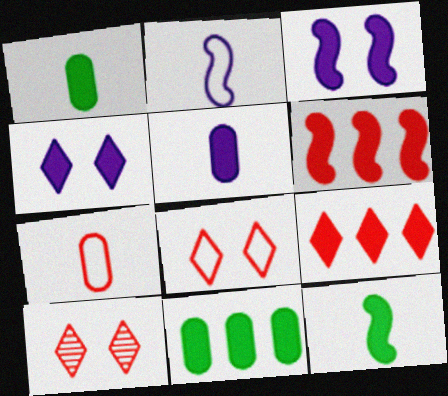[[1, 3, 9], 
[1, 4, 6], 
[2, 10, 11], 
[3, 6, 12], 
[6, 7, 10]]